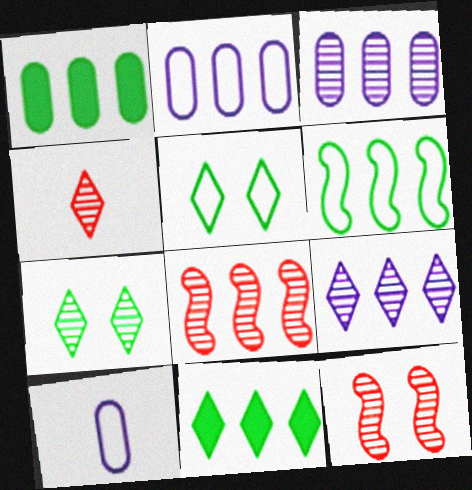[[2, 8, 11], 
[4, 7, 9], 
[10, 11, 12]]